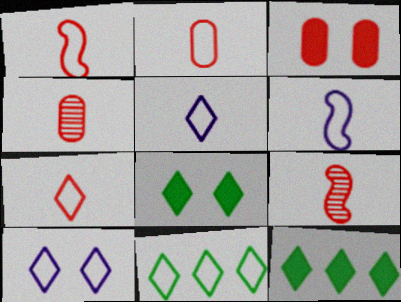[[1, 2, 7], 
[7, 10, 11]]